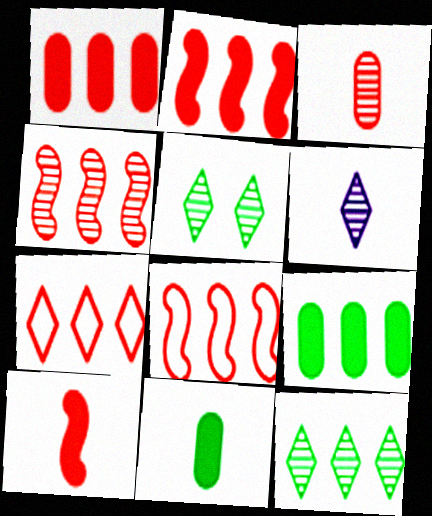[[1, 4, 7], 
[2, 4, 8]]